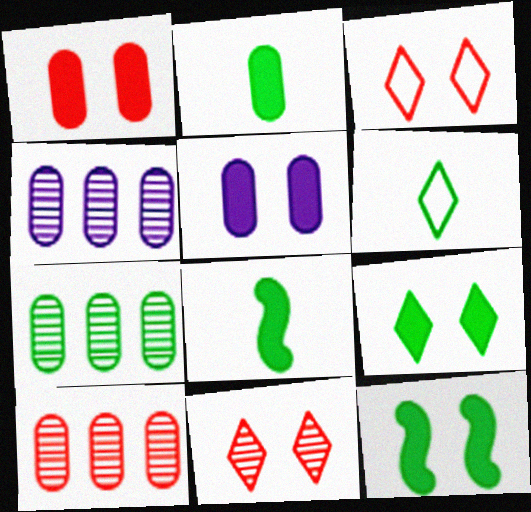[[3, 4, 8], 
[4, 7, 10], 
[6, 7, 12]]